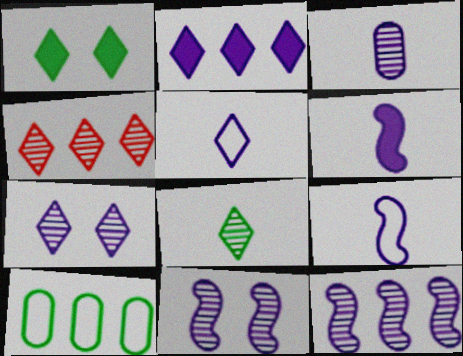[[1, 4, 5], 
[2, 5, 7], 
[3, 5, 6], 
[3, 7, 12], 
[4, 7, 8]]